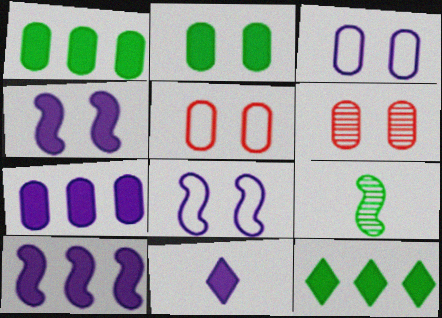[[2, 3, 6], 
[4, 7, 11]]